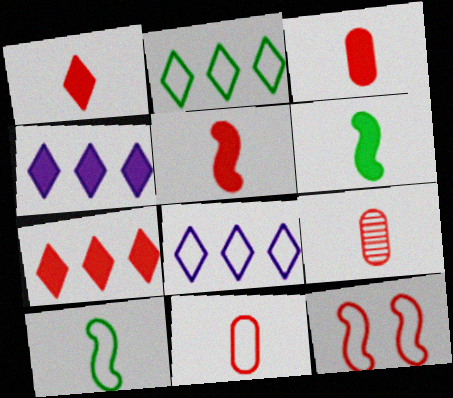[[1, 3, 5], 
[3, 9, 11], 
[7, 9, 12]]